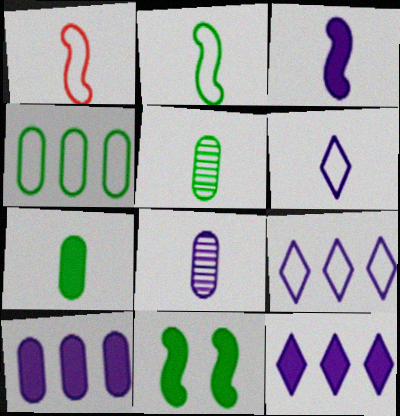[[3, 6, 8]]